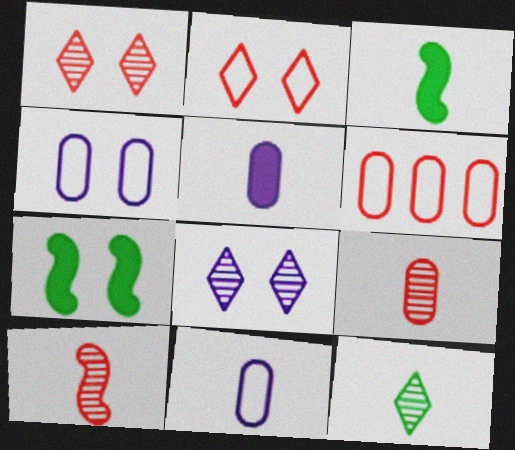[[1, 4, 7], 
[3, 6, 8]]